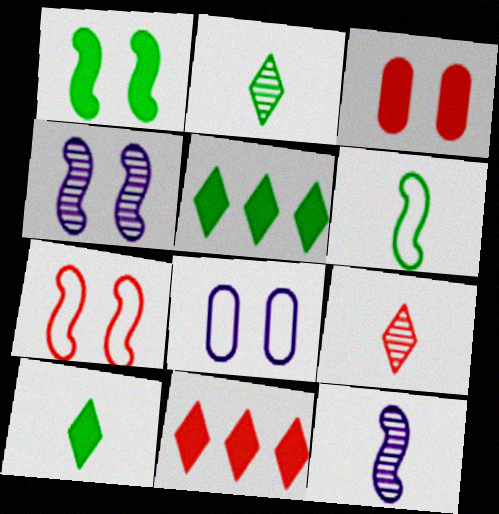[[1, 4, 7]]